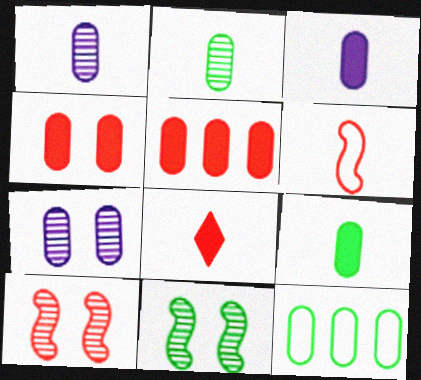[[1, 4, 12]]